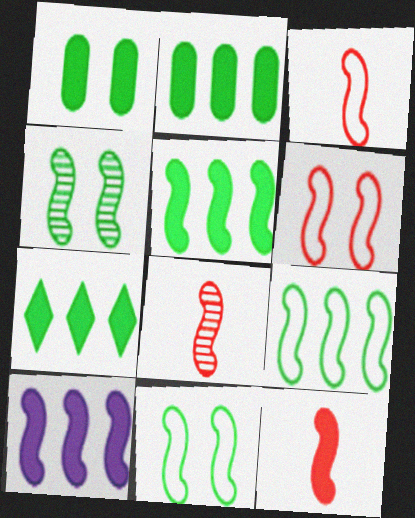[[2, 5, 7], 
[3, 4, 10], 
[3, 8, 12], 
[8, 10, 11]]